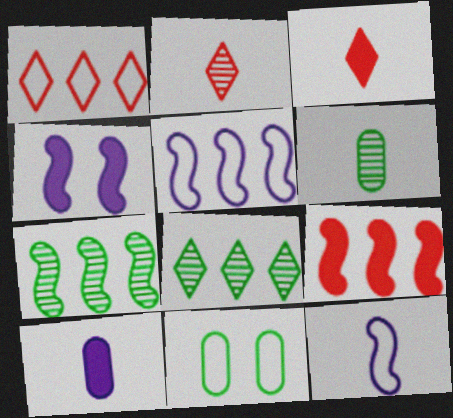[[1, 4, 6], 
[1, 11, 12], 
[3, 6, 12], 
[5, 7, 9]]